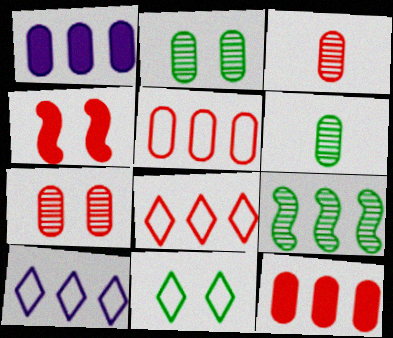[[1, 8, 9], 
[3, 4, 8], 
[4, 6, 10], 
[9, 10, 12]]